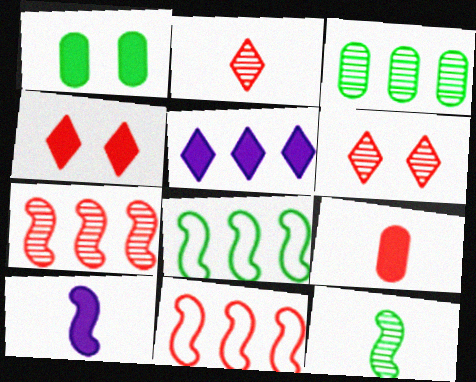[[3, 5, 11], 
[6, 9, 11]]